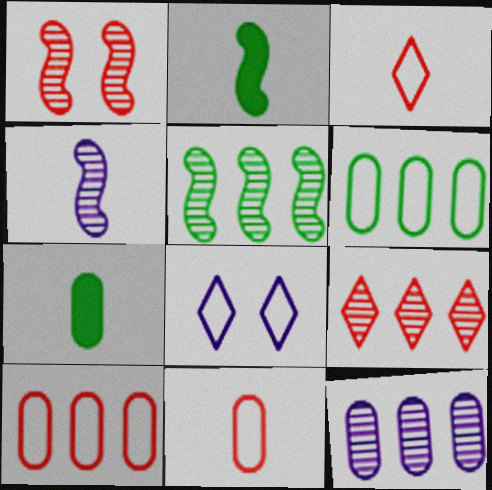[[1, 4, 5], 
[3, 4, 7], 
[5, 9, 12]]